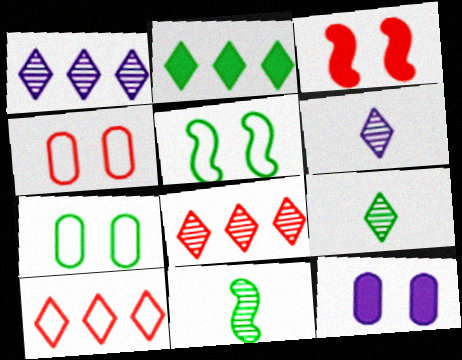[[1, 2, 10], 
[2, 7, 11], 
[10, 11, 12]]